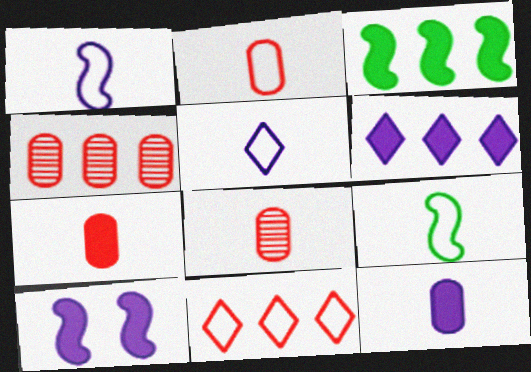[[2, 5, 9], 
[2, 7, 8], 
[6, 10, 12]]